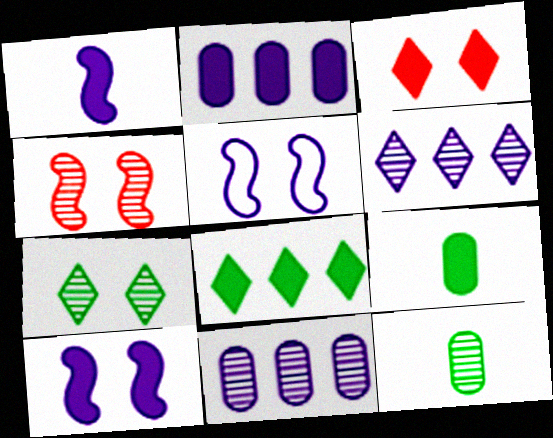[[4, 6, 12]]